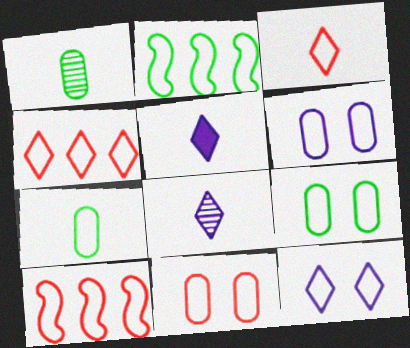[[2, 3, 6], 
[3, 10, 11], 
[6, 9, 11], 
[7, 10, 12]]